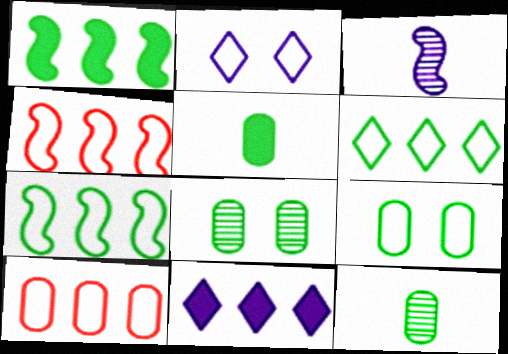[]